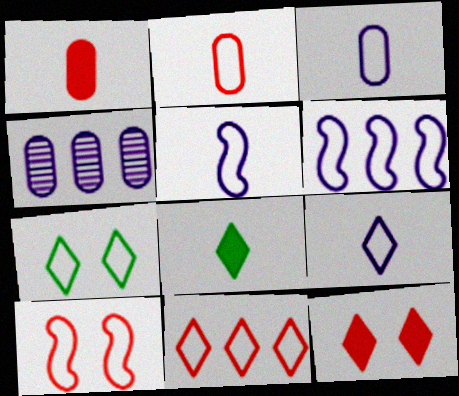[[2, 6, 7], 
[2, 10, 11], 
[3, 5, 9], 
[4, 8, 10], 
[7, 9, 11]]